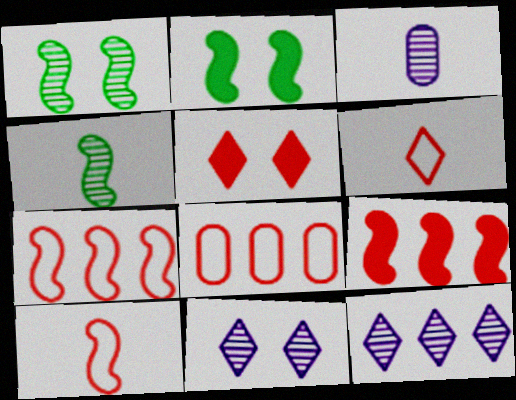[]